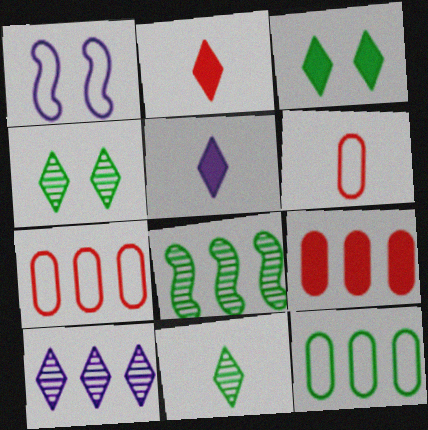[[1, 9, 11]]